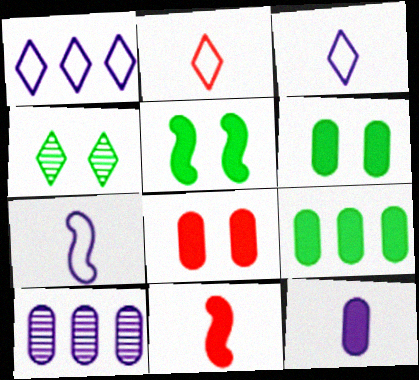[[2, 5, 10], 
[8, 9, 12]]